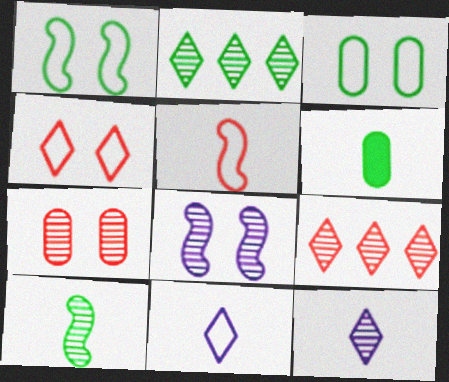[[1, 2, 6], 
[5, 6, 12]]